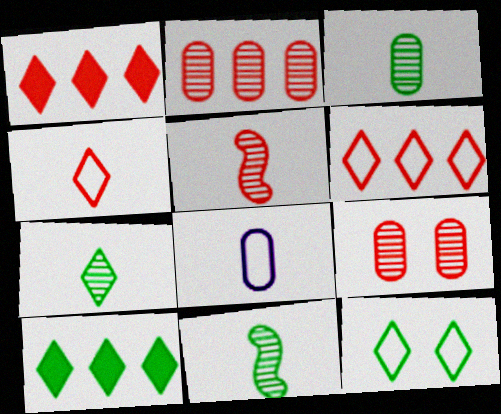[[3, 7, 11], 
[7, 10, 12]]